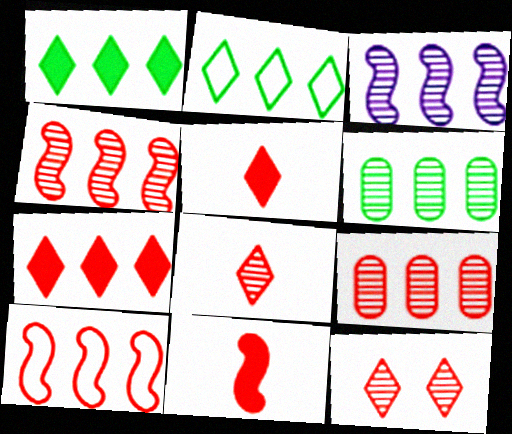[[7, 9, 10]]